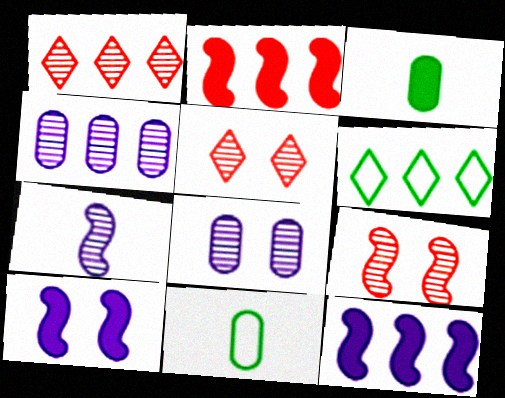[[1, 10, 11], 
[2, 4, 6], 
[5, 11, 12]]